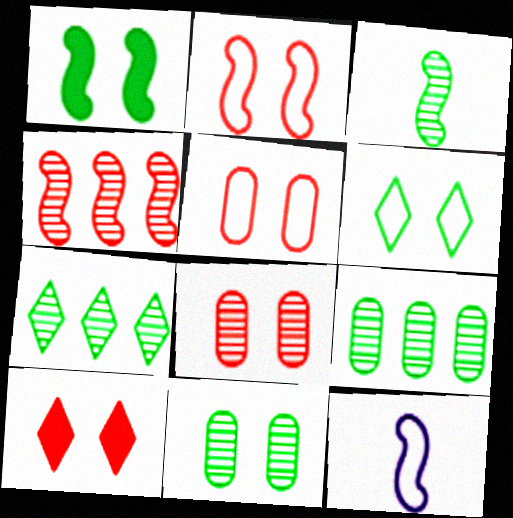[[1, 4, 12], 
[1, 6, 11], 
[2, 8, 10], 
[3, 7, 11], 
[9, 10, 12]]